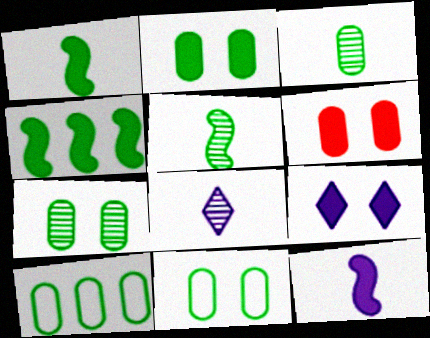[[2, 3, 10], 
[2, 7, 11]]